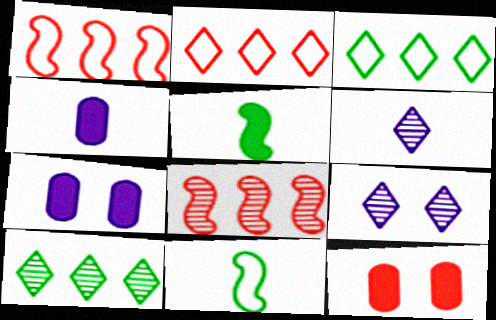[]